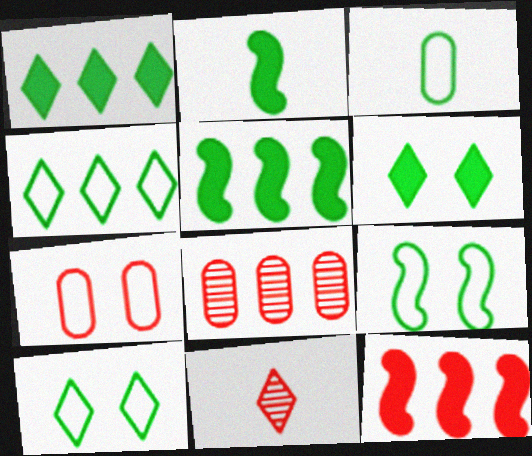[[3, 4, 9], 
[7, 11, 12]]